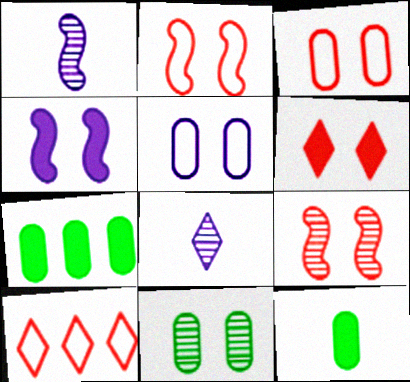[[2, 7, 8], 
[3, 6, 9]]